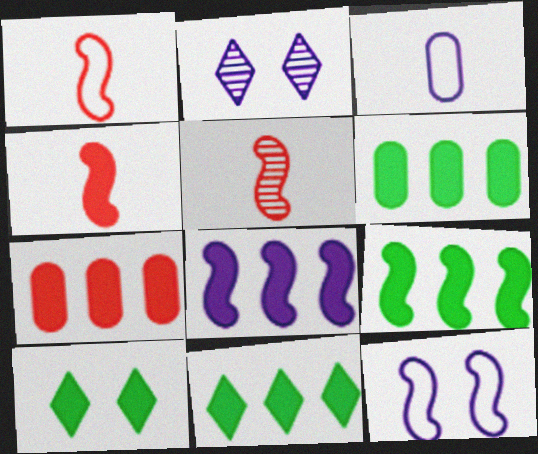[[1, 2, 6], 
[1, 4, 5], 
[2, 3, 8], 
[5, 9, 12], 
[6, 9, 11], 
[7, 8, 11]]